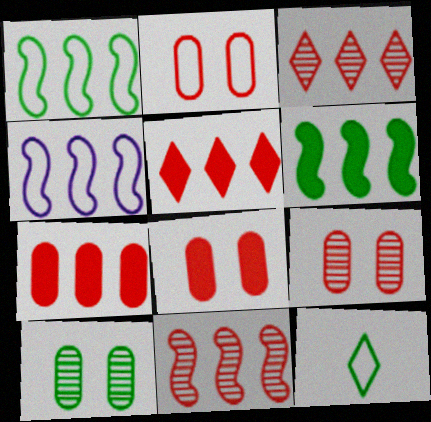[[2, 4, 12], 
[2, 8, 9], 
[4, 6, 11], 
[6, 10, 12]]